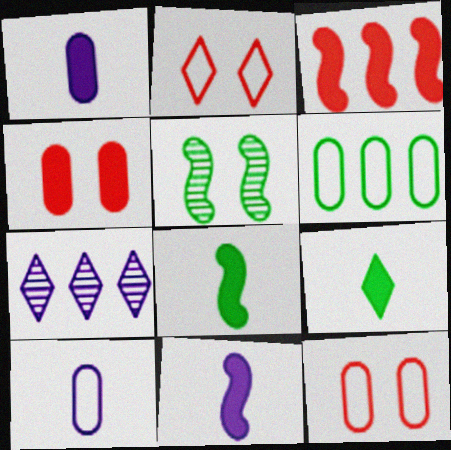[[2, 7, 9], 
[3, 6, 7], 
[5, 6, 9], 
[6, 10, 12], 
[7, 8, 12]]